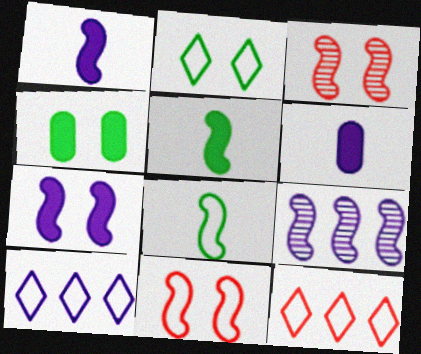[[5, 9, 11]]